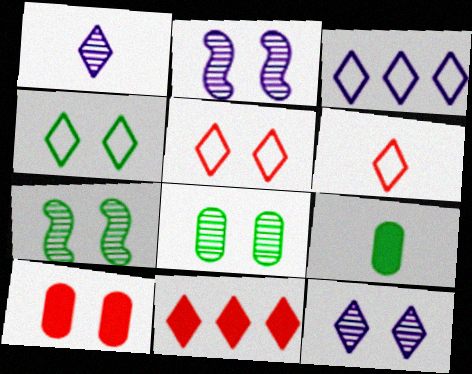[[1, 4, 11], 
[2, 4, 10], 
[3, 4, 6]]